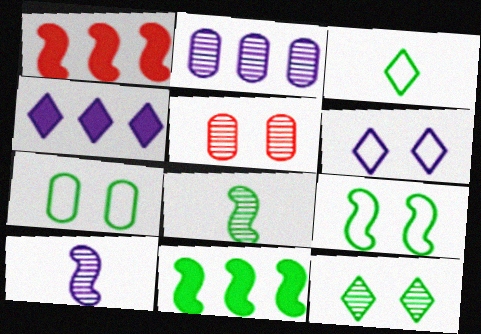[[1, 9, 10], 
[8, 9, 11]]